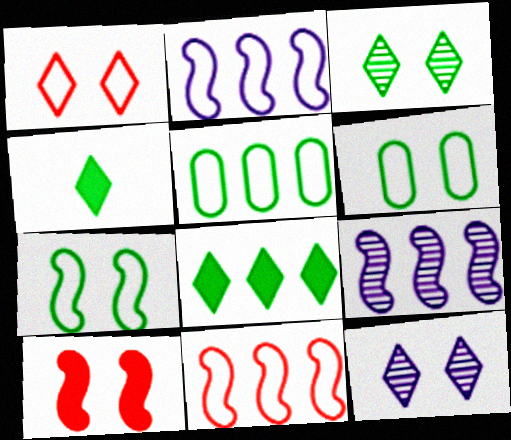[[6, 10, 12]]